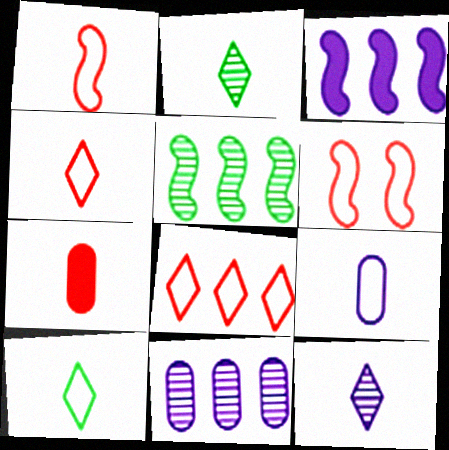[[1, 9, 10]]